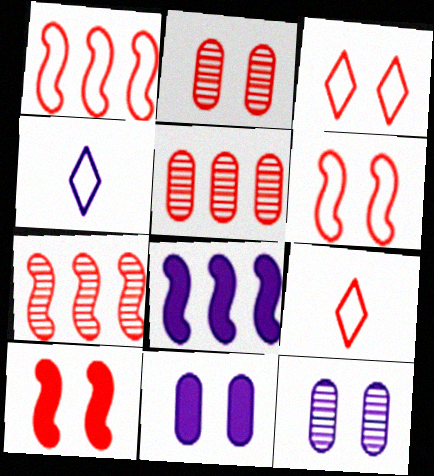[[2, 3, 10], 
[4, 8, 12], 
[5, 9, 10]]